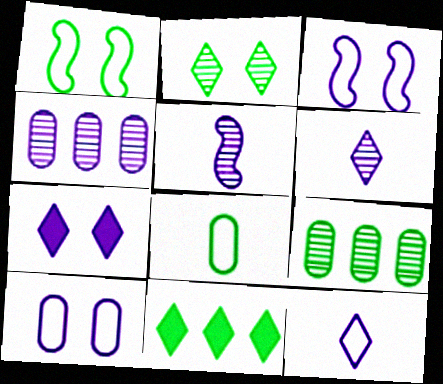[]